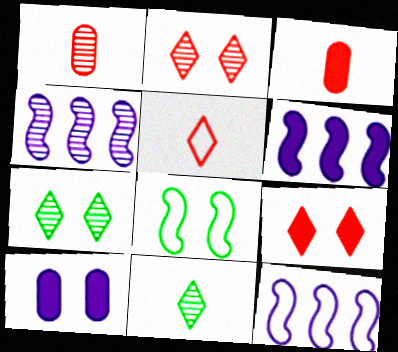[[1, 4, 7], 
[2, 8, 10], 
[3, 7, 12], 
[4, 6, 12]]